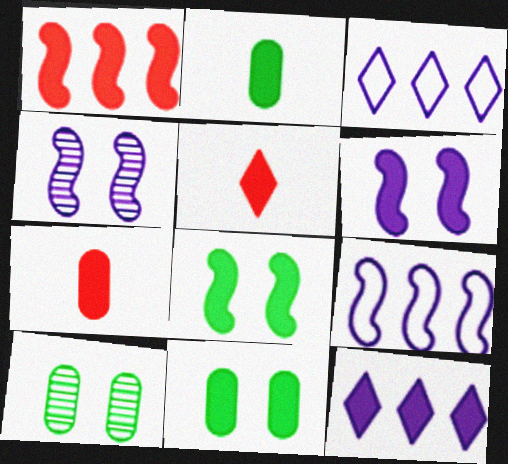[[5, 9, 10], 
[7, 8, 12]]